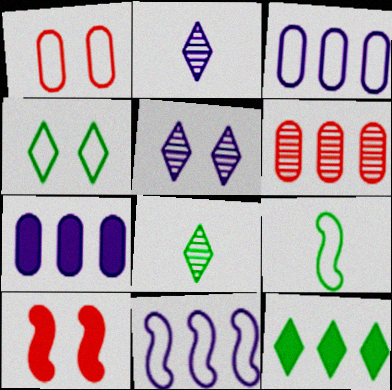[[3, 8, 10], 
[4, 8, 12], 
[6, 11, 12]]